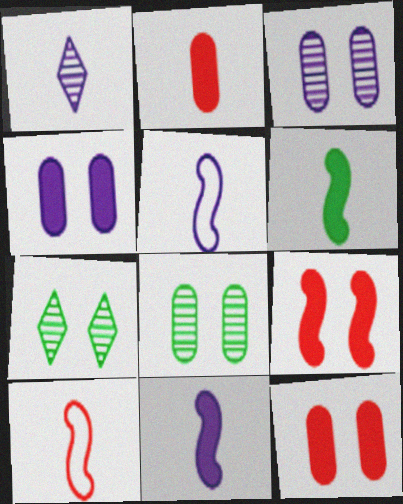[]